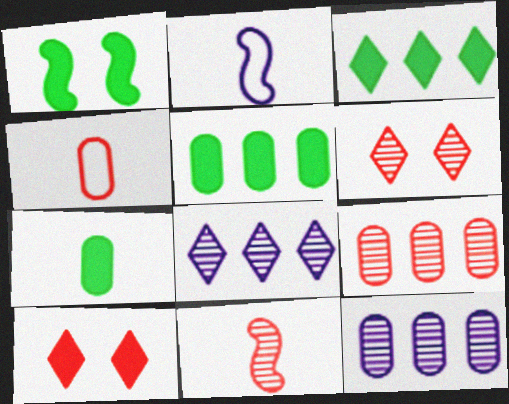[[1, 3, 7], 
[1, 4, 8], 
[2, 5, 6], 
[6, 9, 11]]